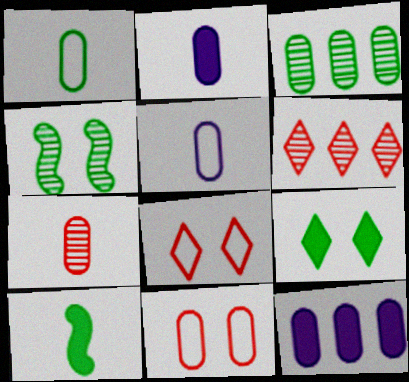[[1, 2, 7], 
[2, 3, 11]]